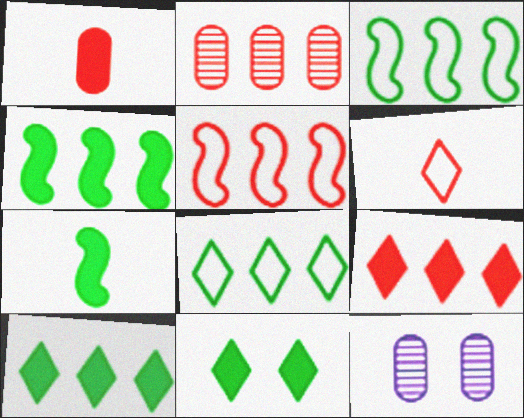[[2, 5, 9], 
[4, 6, 12]]